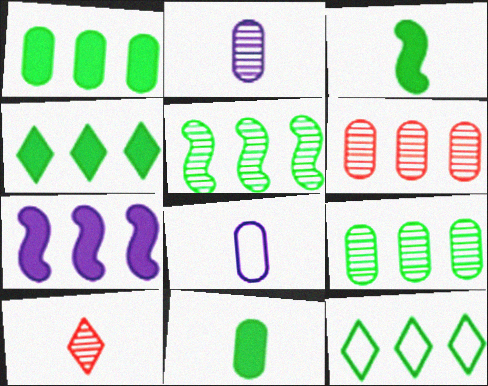[[1, 5, 12], 
[3, 8, 10], 
[6, 7, 12]]